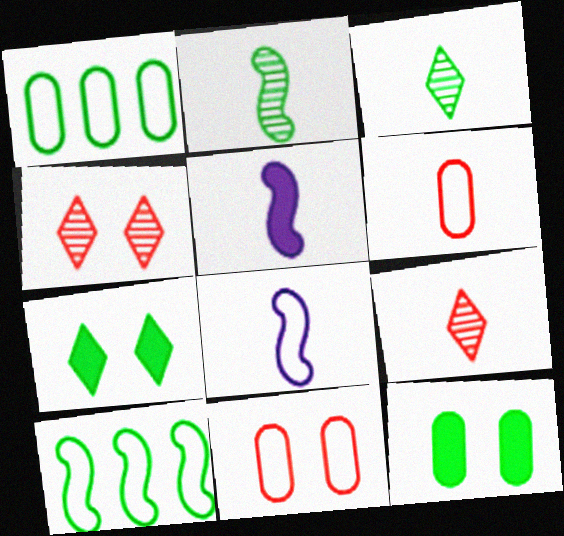[[1, 2, 7], 
[1, 4, 5], 
[3, 5, 6], 
[3, 10, 12]]